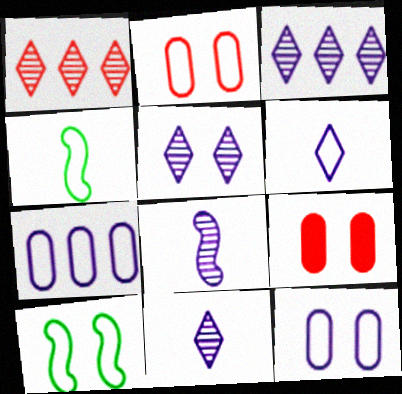[[3, 4, 9], 
[3, 5, 11], 
[5, 9, 10]]